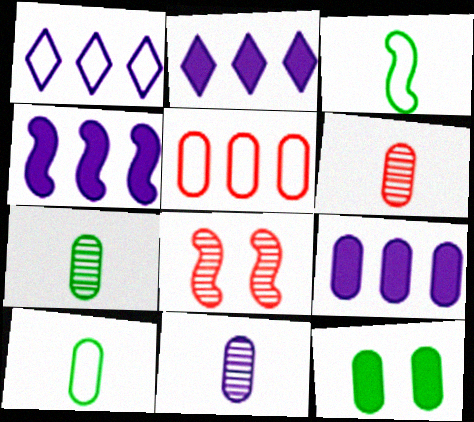[[2, 4, 9], 
[2, 8, 10], 
[3, 4, 8], 
[5, 11, 12], 
[6, 7, 11]]